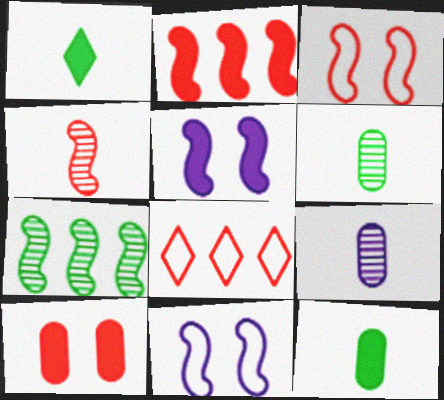[[2, 3, 4], 
[4, 8, 10], 
[5, 6, 8]]